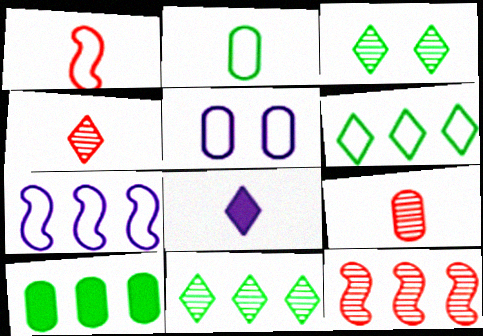[[1, 5, 6], 
[5, 9, 10]]